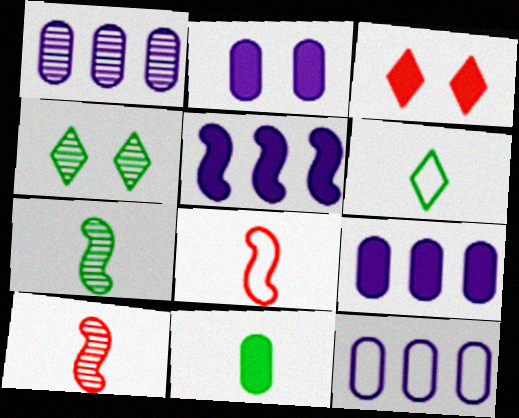[[1, 4, 10], 
[1, 9, 12], 
[3, 5, 11], 
[3, 7, 12], 
[4, 8, 9], 
[6, 7, 11]]